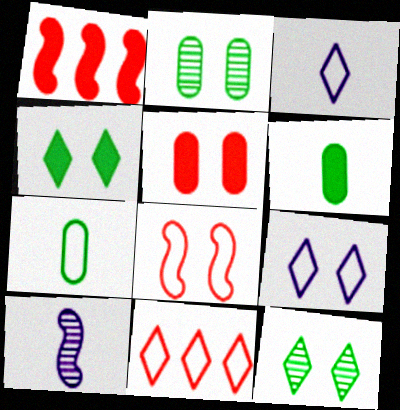[[1, 2, 3]]